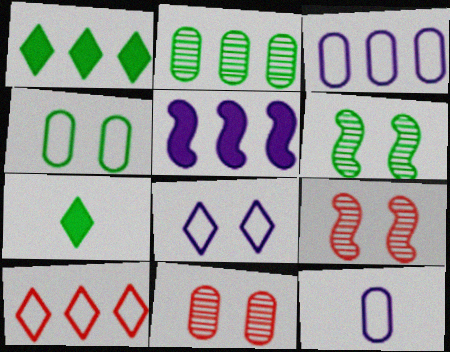[[1, 9, 12], 
[2, 5, 10], 
[3, 7, 9]]